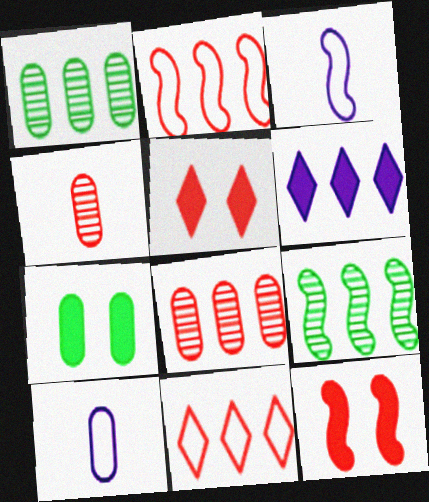[[1, 2, 6], 
[1, 3, 5], 
[2, 4, 5], 
[3, 9, 12], 
[4, 11, 12], 
[5, 9, 10], 
[7, 8, 10]]